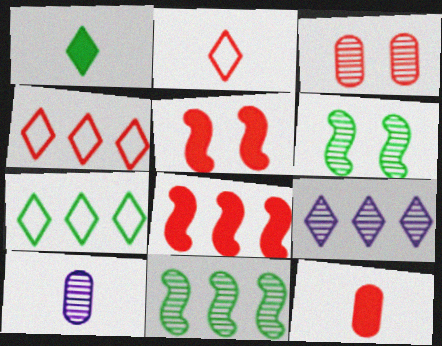[[2, 3, 8], 
[5, 7, 10]]